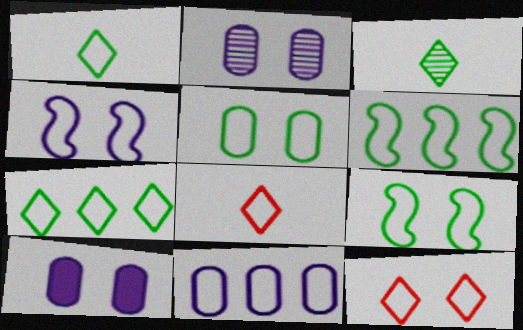[[1, 5, 6], 
[4, 5, 12], 
[8, 9, 11]]